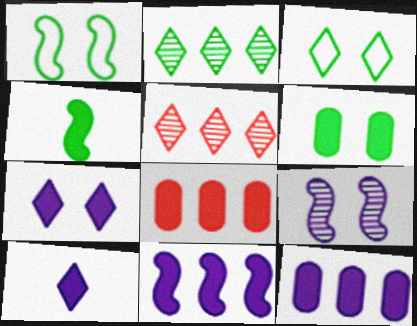[[3, 5, 10], 
[4, 7, 8]]